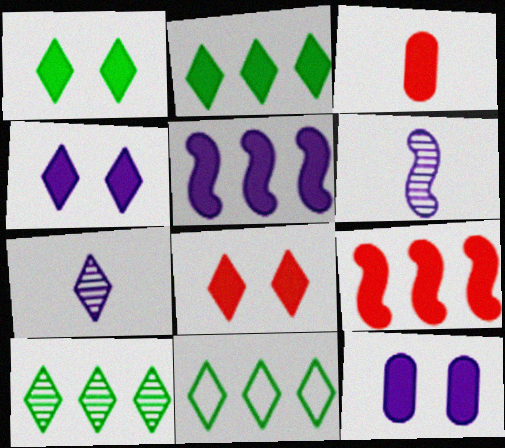[[1, 3, 5], 
[1, 4, 8], 
[2, 10, 11], 
[3, 8, 9], 
[7, 8, 11]]